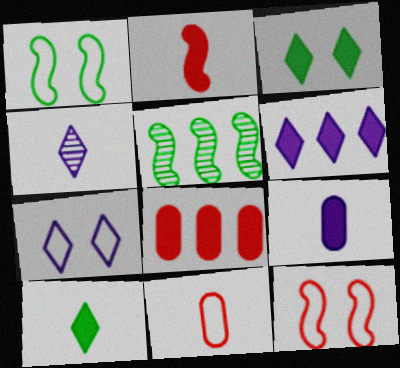[[1, 4, 8], 
[2, 9, 10], 
[4, 6, 7]]